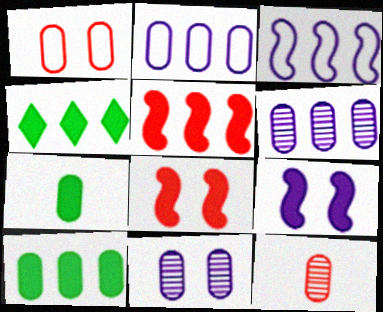[[1, 6, 7]]